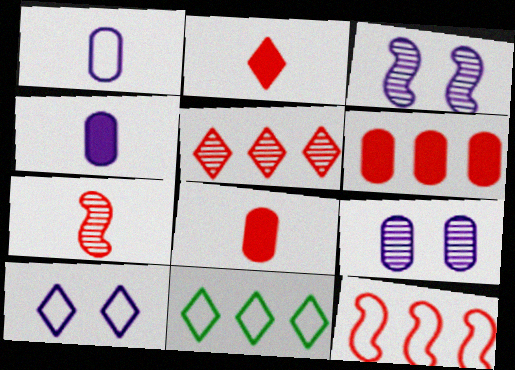[[3, 8, 11], 
[5, 6, 12]]